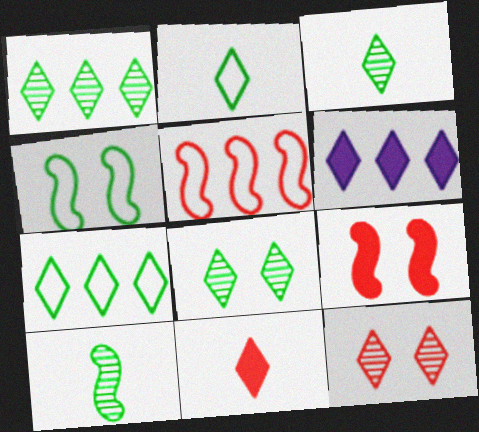[[1, 3, 8], 
[2, 6, 12]]